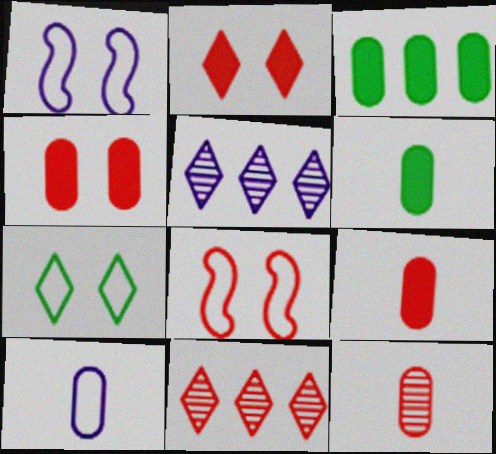[[1, 6, 11], 
[5, 6, 8], 
[6, 10, 12], 
[8, 9, 11]]